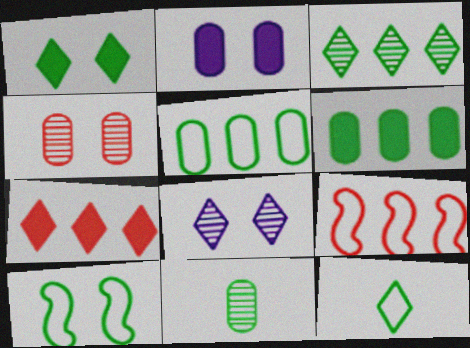[[1, 3, 12], 
[5, 10, 12], 
[7, 8, 12]]